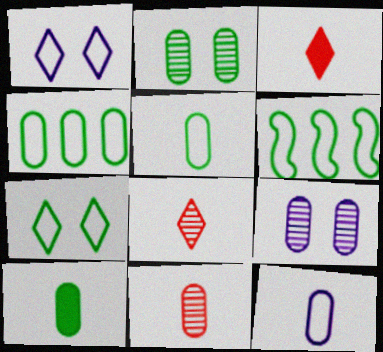[[2, 4, 10], 
[3, 6, 9], 
[5, 6, 7], 
[10, 11, 12]]